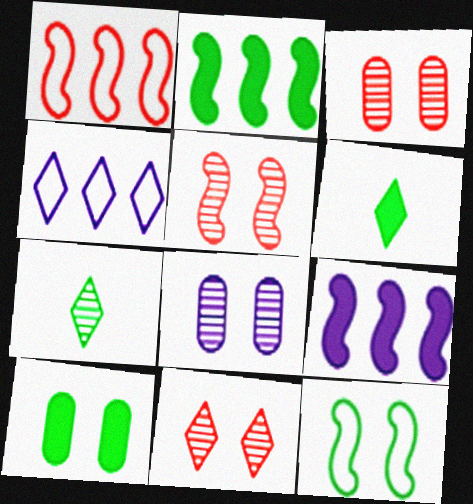[[1, 6, 8], 
[2, 6, 10], 
[3, 5, 11], 
[4, 6, 11]]